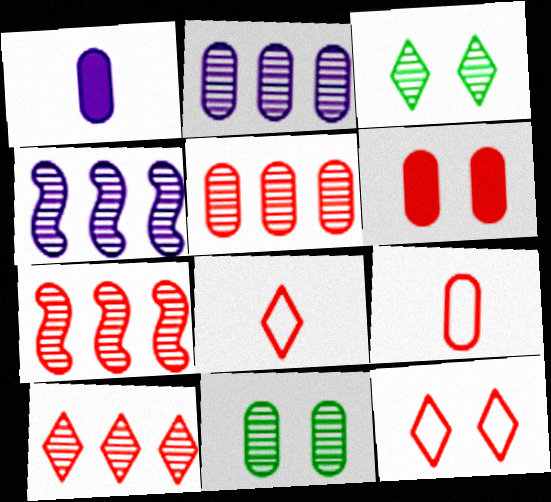[[5, 6, 9], 
[5, 7, 10], 
[6, 7, 8]]